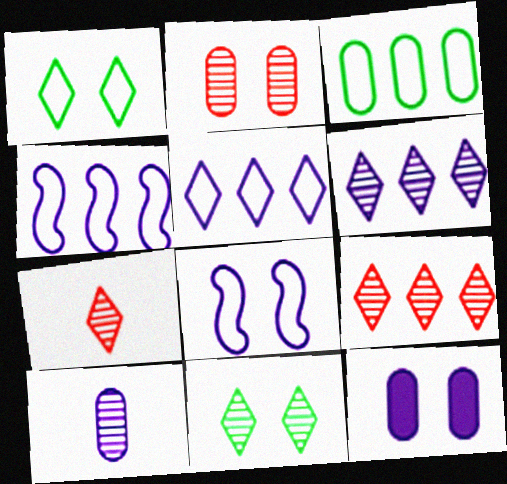[[6, 7, 11]]